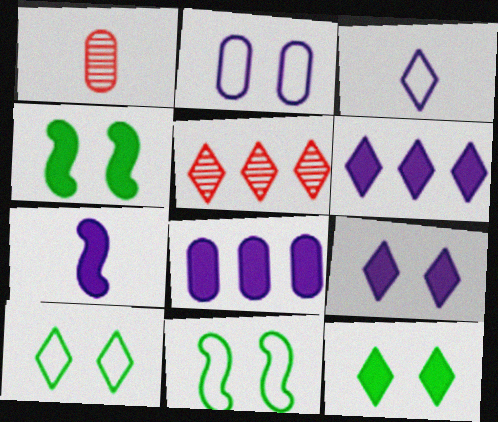[[1, 6, 11], 
[3, 5, 12], 
[7, 8, 9]]